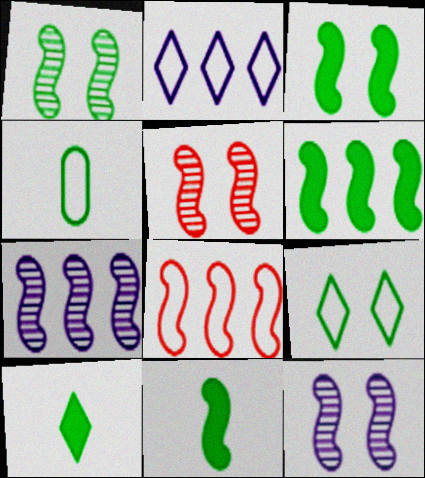[[1, 5, 12], 
[3, 6, 11], 
[6, 7, 8], 
[8, 11, 12]]